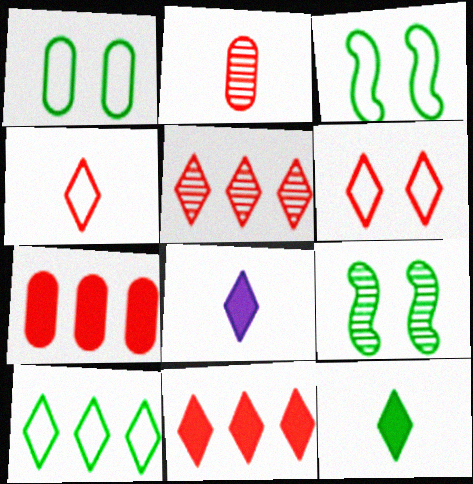[]